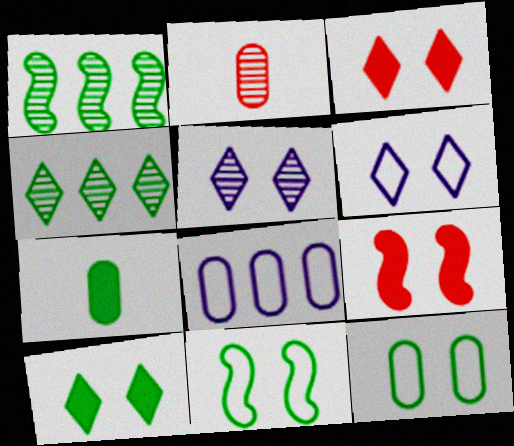[[1, 2, 5], 
[4, 7, 11], 
[5, 9, 12]]